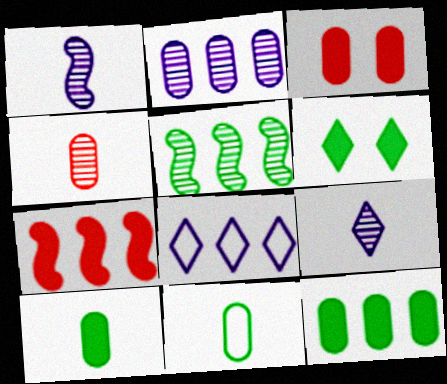[[2, 3, 11], 
[5, 6, 11]]